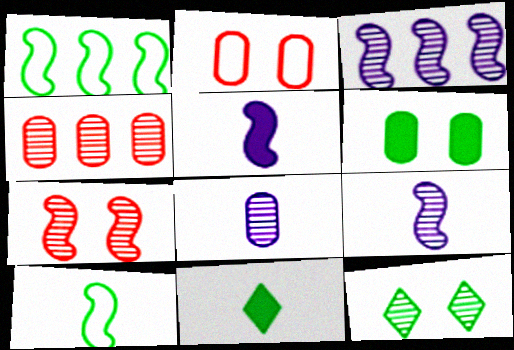[[1, 5, 7], 
[2, 3, 11], 
[4, 9, 12]]